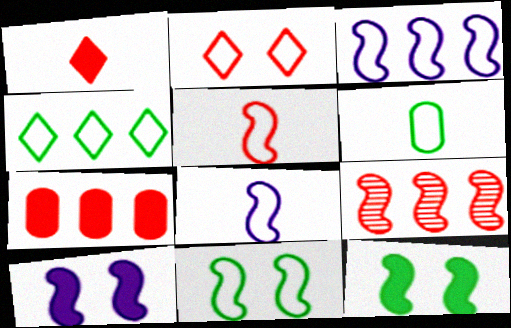[[2, 3, 6], 
[3, 5, 11], 
[4, 6, 11], 
[8, 9, 12]]